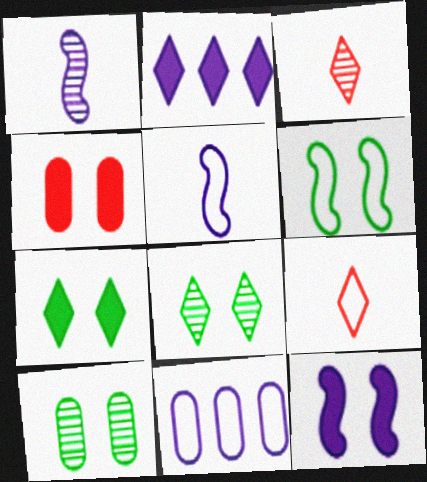[[2, 8, 9], 
[4, 7, 12], 
[6, 7, 10], 
[6, 9, 11]]